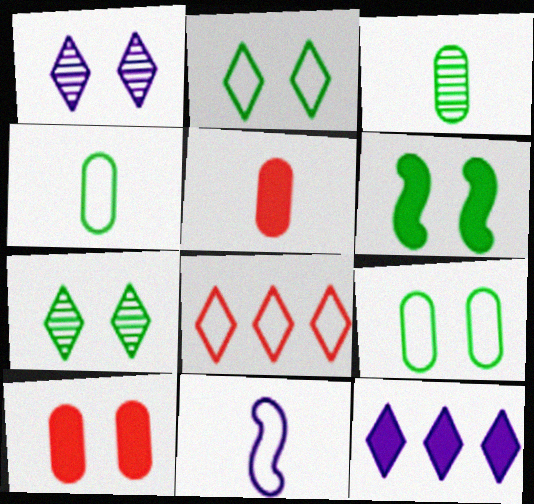[[5, 6, 12], 
[6, 7, 9], 
[8, 9, 11]]